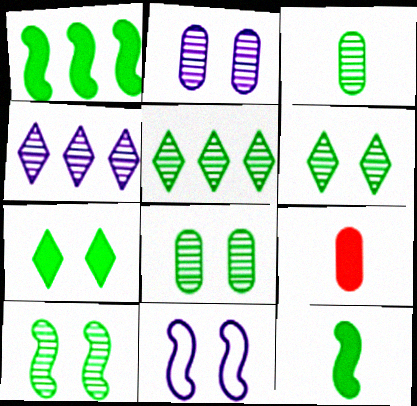[[3, 5, 10], 
[5, 9, 11], 
[6, 8, 10]]